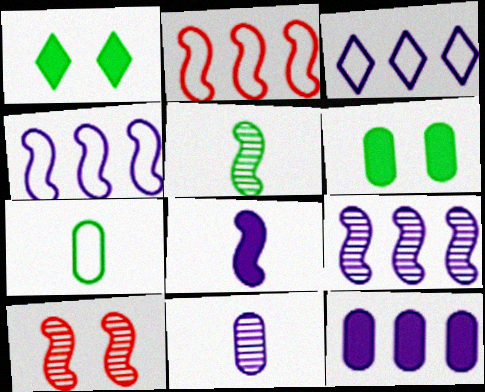[[1, 2, 11], 
[3, 9, 12], 
[5, 9, 10]]